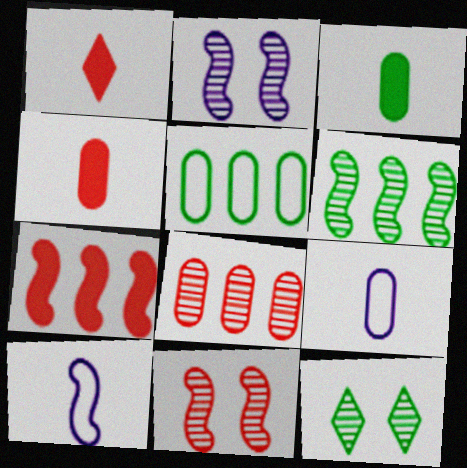[[1, 2, 5], 
[7, 9, 12]]